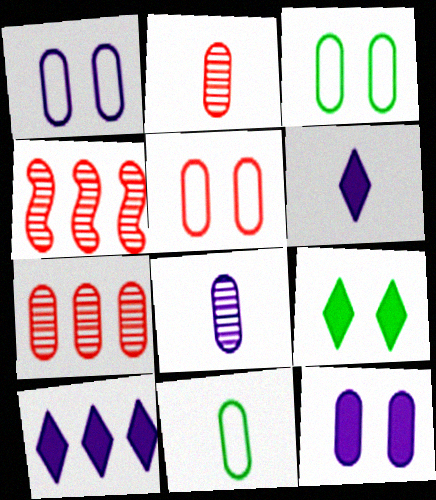[[1, 3, 5], 
[3, 4, 6], 
[7, 11, 12]]